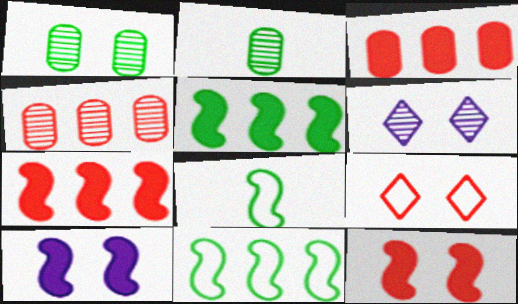[[1, 9, 10], 
[3, 6, 8]]